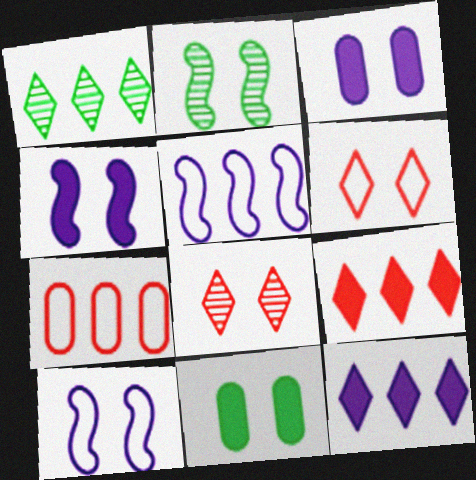[[2, 3, 6], 
[8, 10, 11]]